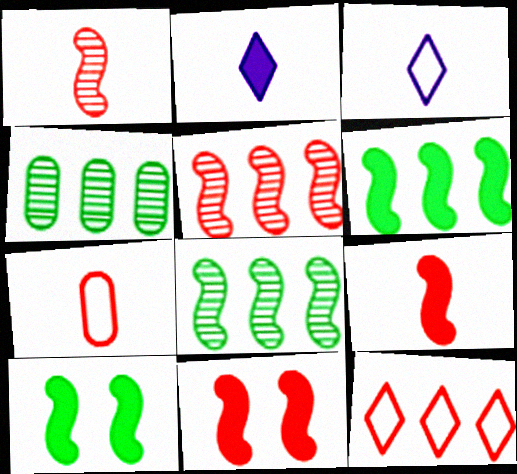[[3, 4, 11]]